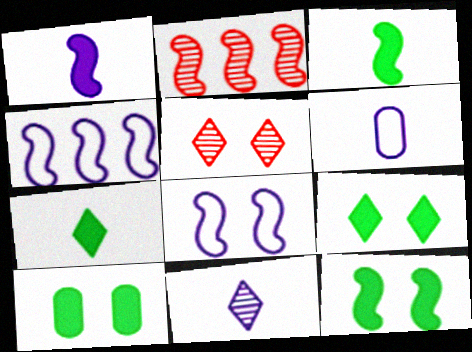[[1, 6, 11], 
[2, 3, 8], 
[2, 6, 9], 
[5, 8, 10], 
[9, 10, 12]]